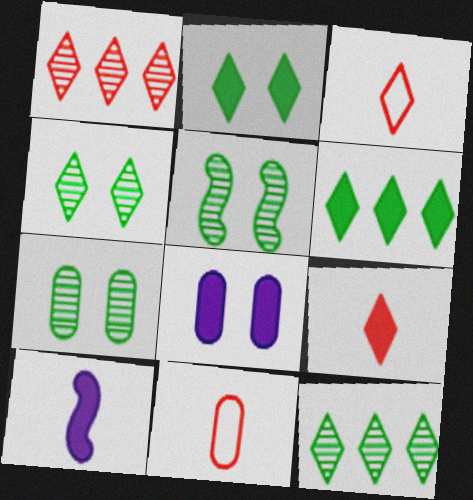[[4, 5, 7]]